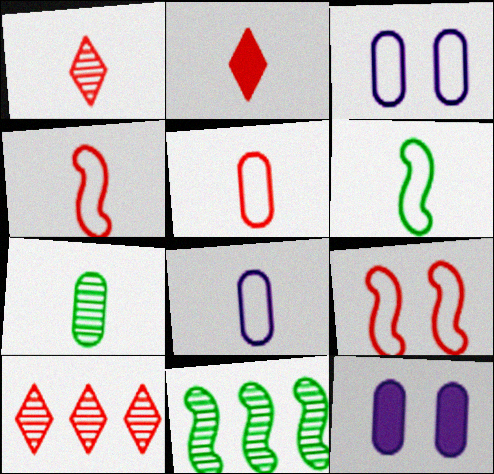[[2, 3, 11], 
[6, 10, 12]]